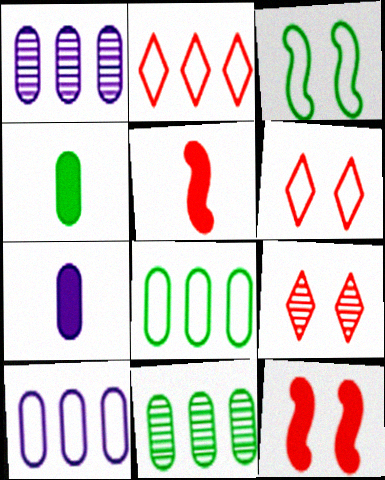[]